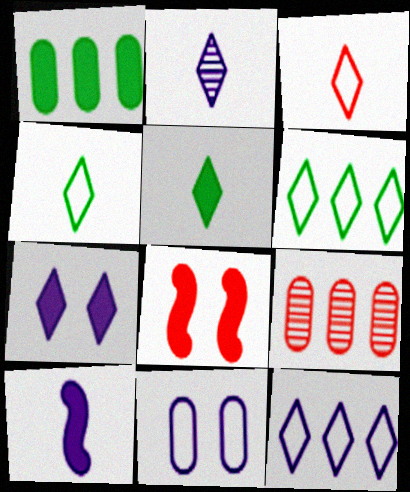[[2, 3, 5], 
[2, 7, 12], 
[3, 8, 9]]